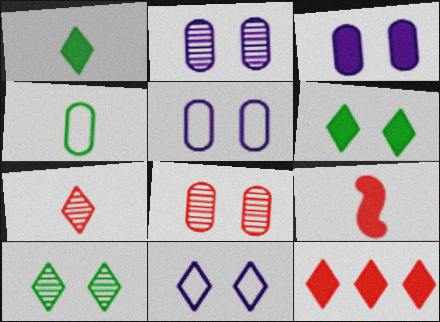[[2, 3, 5]]